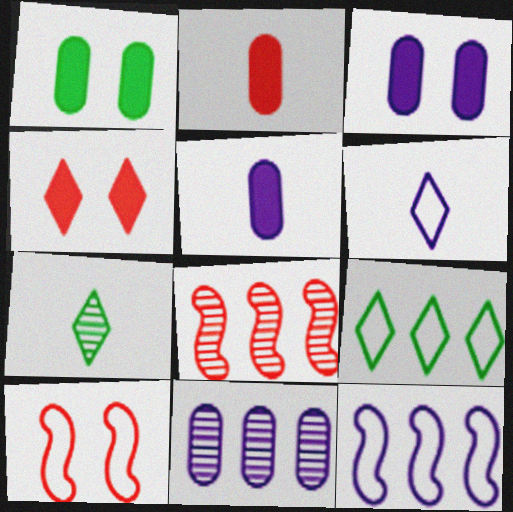[[1, 6, 8]]